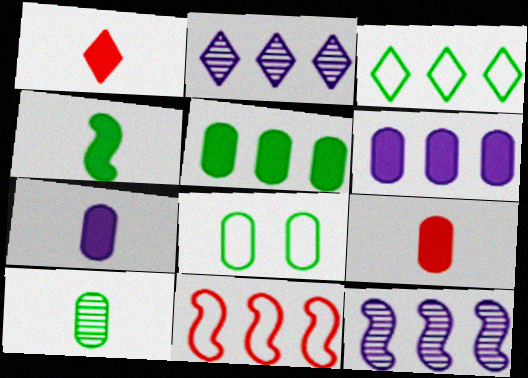[[1, 4, 7], 
[1, 8, 12], 
[2, 5, 11], 
[5, 8, 10]]